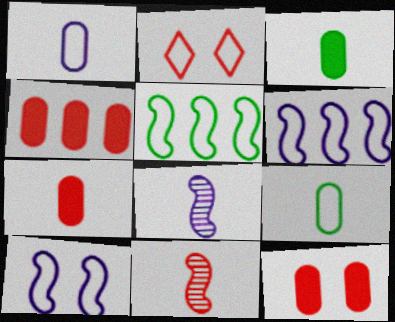[[1, 2, 5], 
[2, 4, 11], 
[2, 6, 9], 
[4, 7, 12]]